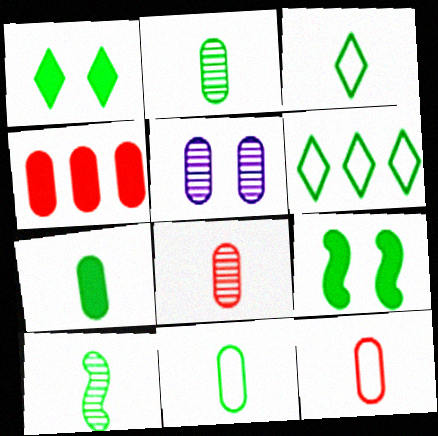[[2, 6, 9], 
[2, 7, 11], 
[3, 7, 10], 
[4, 5, 11]]